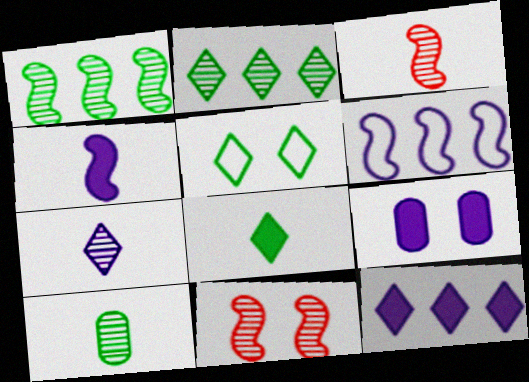[[2, 5, 8], 
[3, 7, 10], 
[4, 9, 12], 
[5, 9, 11], 
[6, 7, 9]]